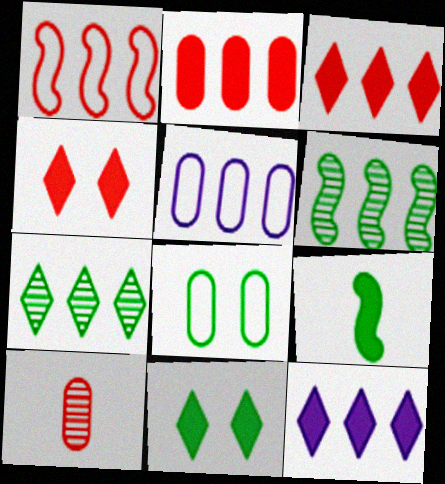[[1, 4, 10], 
[3, 5, 6], 
[7, 8, 9]]